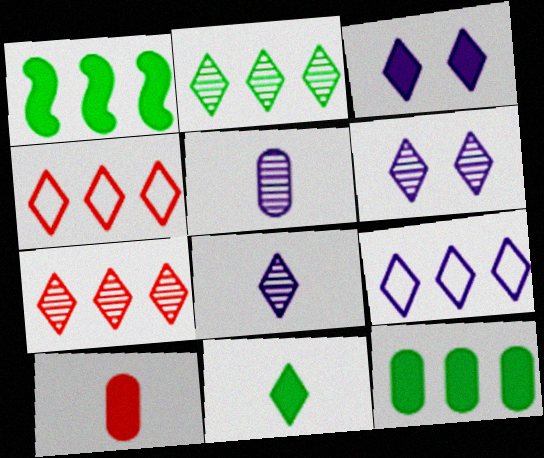[[1, 3, 10], 
[3, 8, 9], 
[4, 6, 11]]